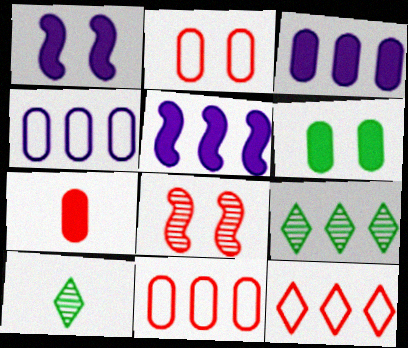[[1, 10, 11], 
[2, 5, 10], 
[3, 6, 7], 
[5, 9, 11], 
[7, 8, 12]]